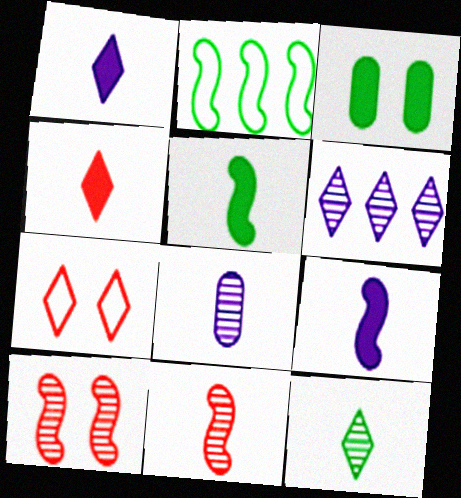[[2, 3, 12], 
[2, 9, 10], 
[8, 11, 12]]